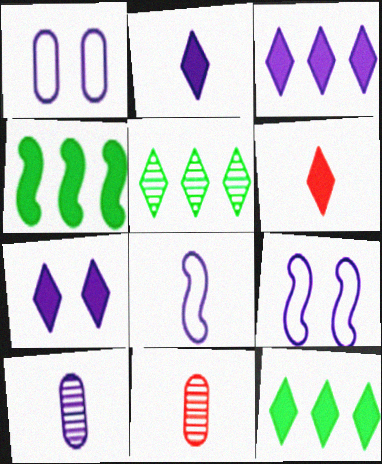[[2, 3, 7], 
[2, 8, 10], 
[3, 9, 10], 
[6, 7, 12], 
[9, 11, 12]]